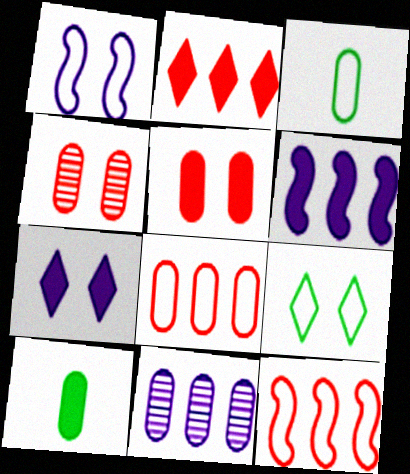[[3, 5, 11]]